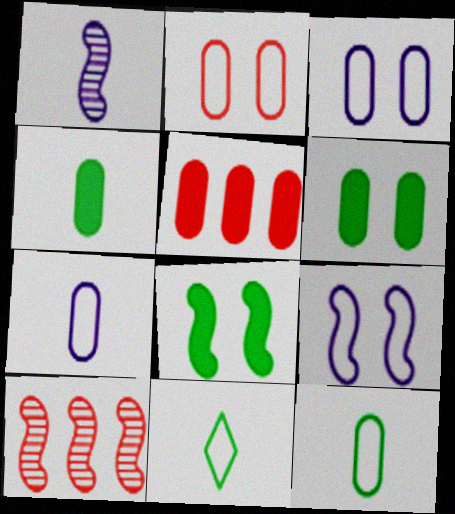[]